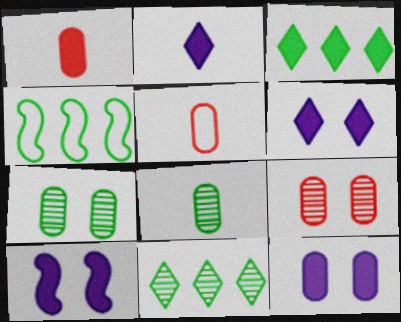[[1, 3, 10], 
[2, 4, 9], 
[5, 10, 11], 
[6, 10, 12]]